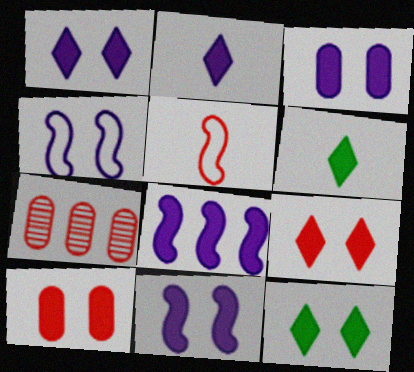[[1, 3, 11], 
[1, 9, 12], 
[2, 3, 8], 
[4, 6, 7], 
[5, 7, 9], 
[6, 8, 10], 
[10, 11, 12]]